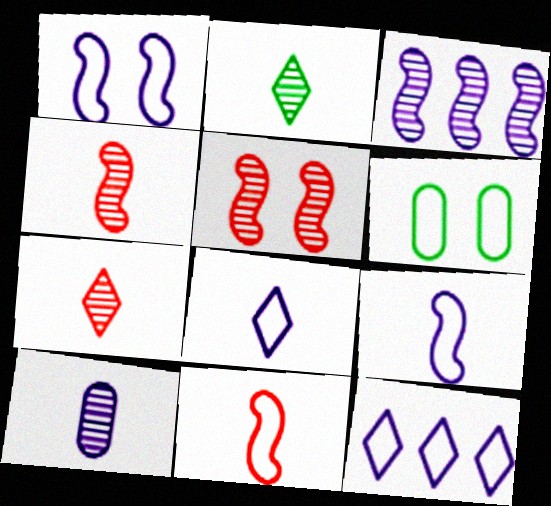[[2, 4, 10], 
[6, 11, 12]]